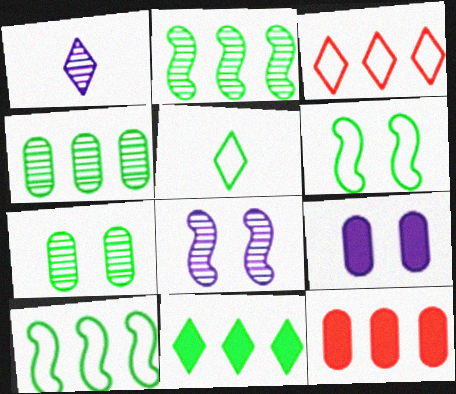[[1, 6, 12], 
[4, 10, 11], 
[5, 8, 12]]